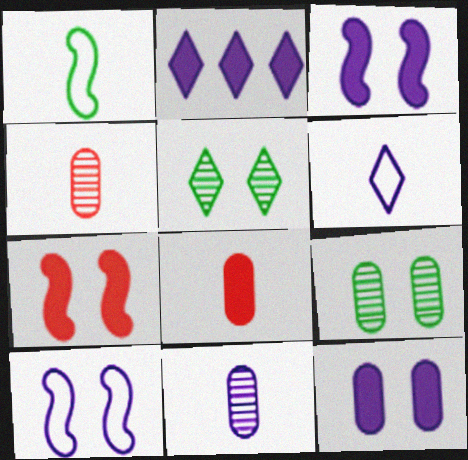[[2, 10, 11]]